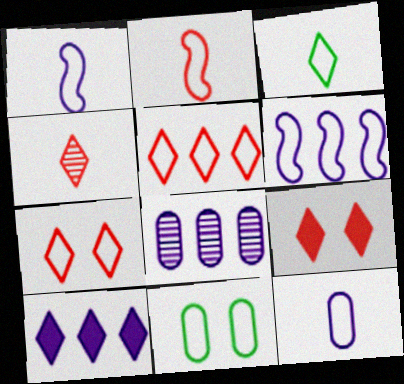[[1, 5, 11], 
[2, 3, 12], 
[4, 5, 9], 
[6, 8, 10]]